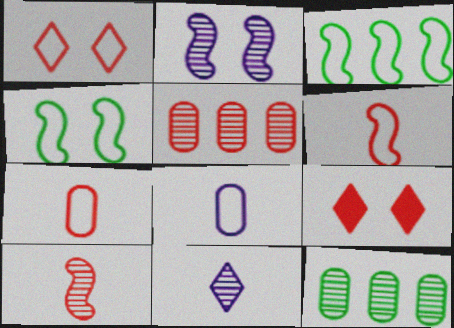[[1, 3, 8], 
[5, 6, 9]]